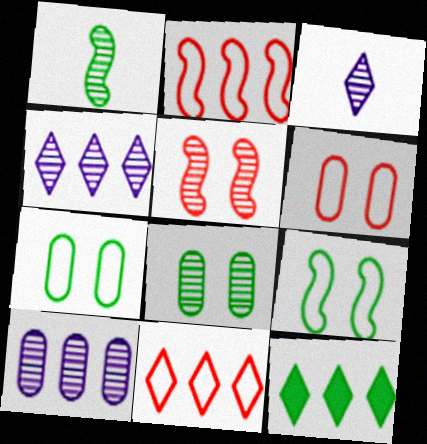[[1, 7, 12], 
[2, 10, 12], 
[4, 11, 12]]